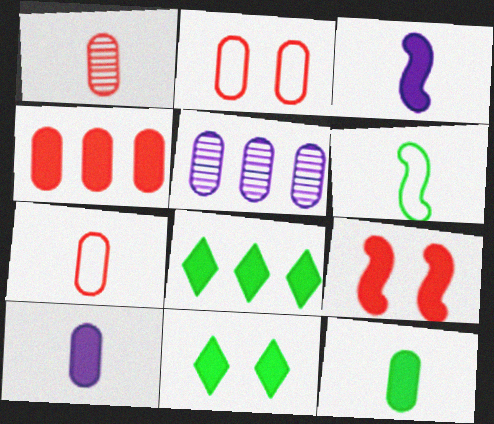[[1, 2, 4], 
[2, 5, 12], 
[3, 4, 11], 
[8, 9, 10]]